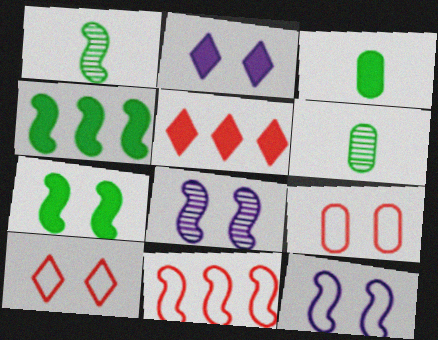[[2, 6, 11], 
[5, 6, 12]]